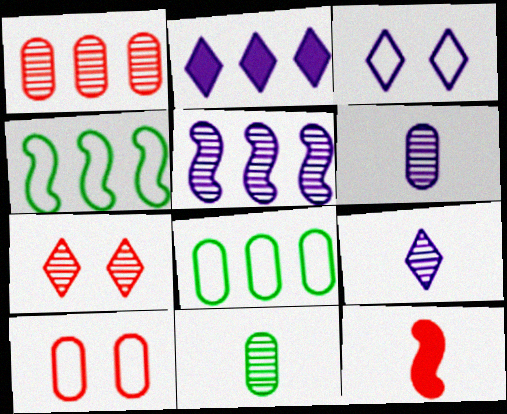[[1, 2, 4], 
[2, 3, 9], 
[5, 7, 11]]